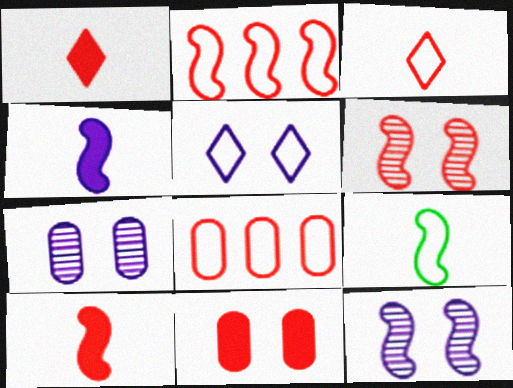[[1, 6, 8], 
[2, 6, 10], 
[5, 8, 9]]